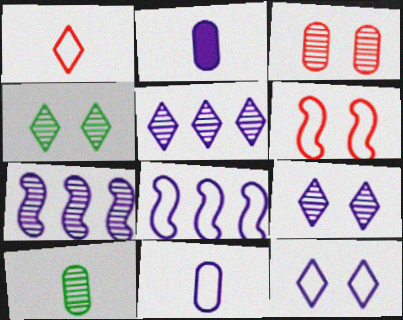[[2, 7, 12], 
[2, 8, 9], 
[8, 11, 12]]